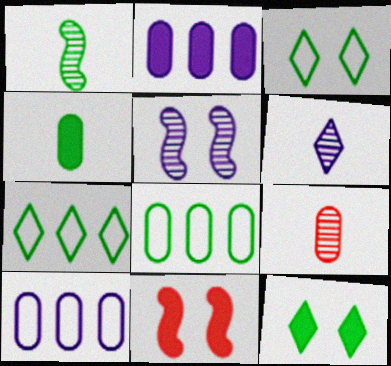[[1, 6, 9], 
[1, 8, 12], 
[6, 8, 11]]